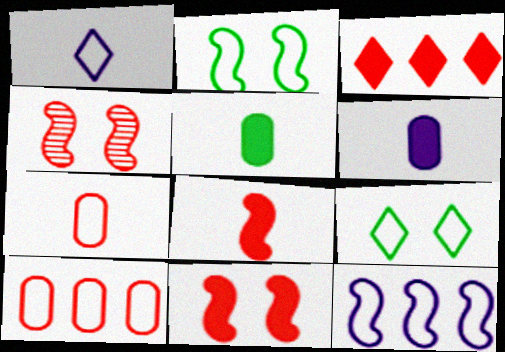[[1, 2, 10], 
[3, 4, 7], 
[7, 9, 12]]